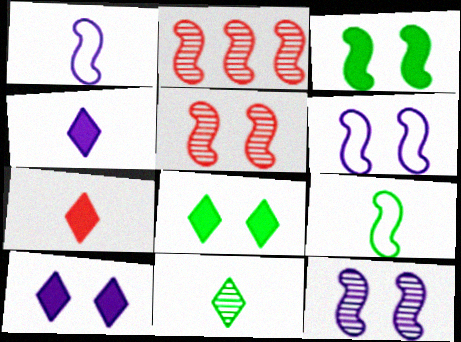[[1, 2, 3], 
[3, 5, 6]]